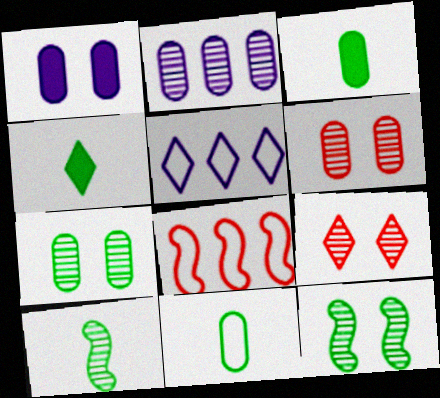[[2, 9, 10], 
[4, 5, 9], 
[4, 10, 11]]